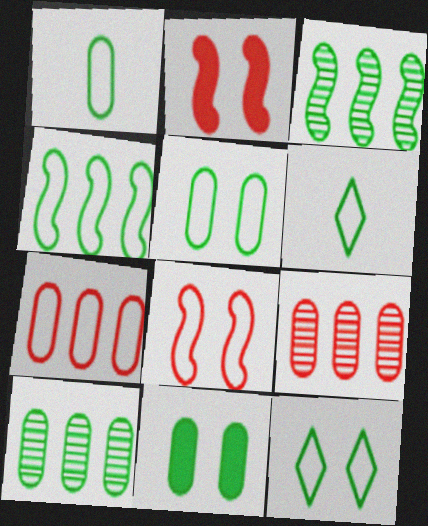[[1, 4, 12], 
[1, 10, 11], 
[3, 6, 11], 
[4, 5, 6]]